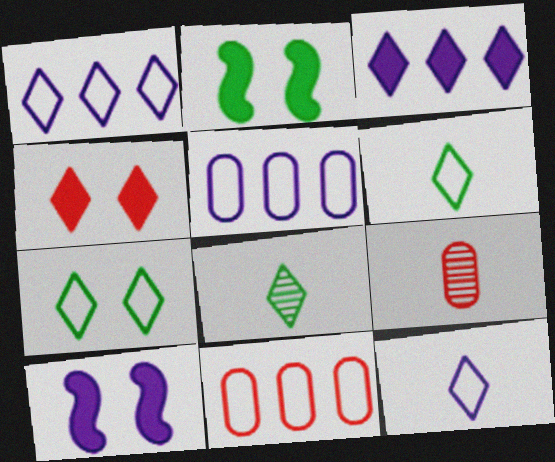[[1, 2, 9], 
[1, 4, 8], 
[8, 10, 11]]